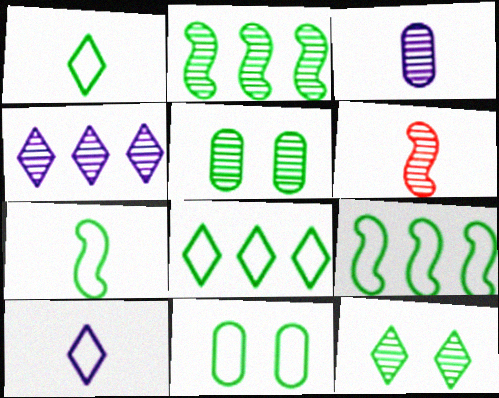[[1, 9, 11], 
[4, 5, 6], 
[7, 8, 11]]